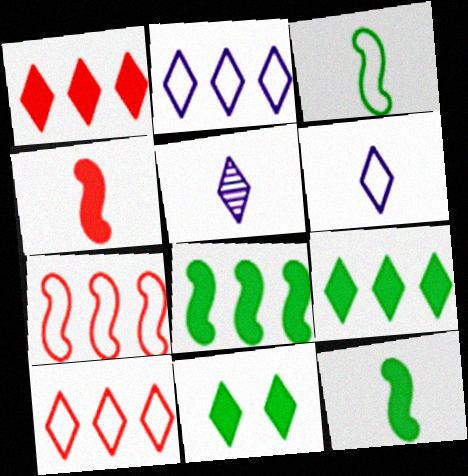[[5, 10, 11]]